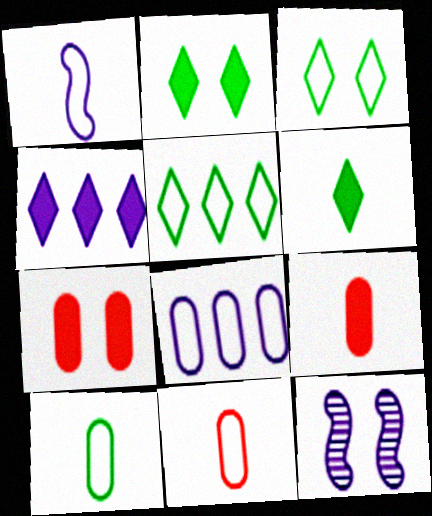[[3, 7, 12], 
[5, 9, 12]]